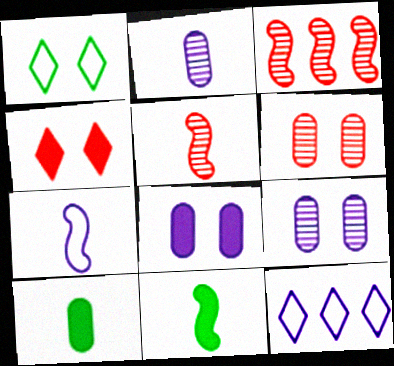[[5, 7, 11], 
[6, 11, 12]]